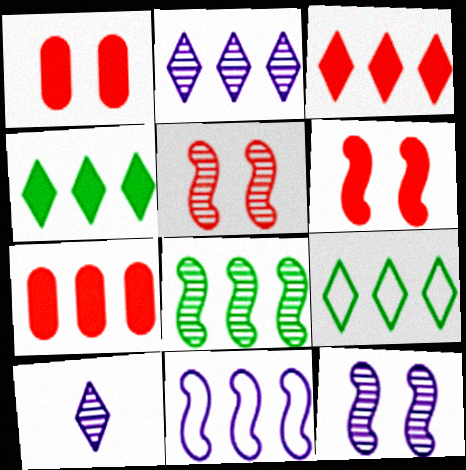[[2, 3, 9]]